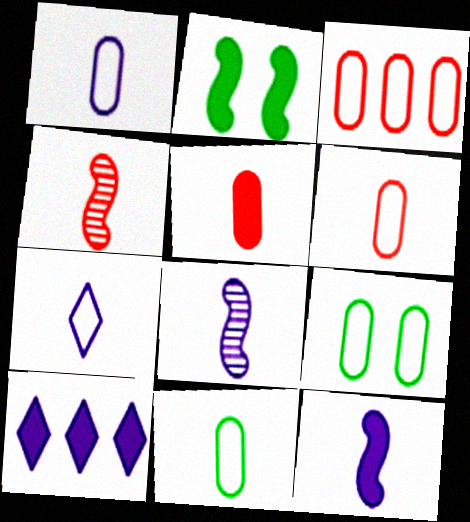[[1, 3, 9], 
[1, 6, 11], 
[2, 5, 10], 
[4, 9, 10]]